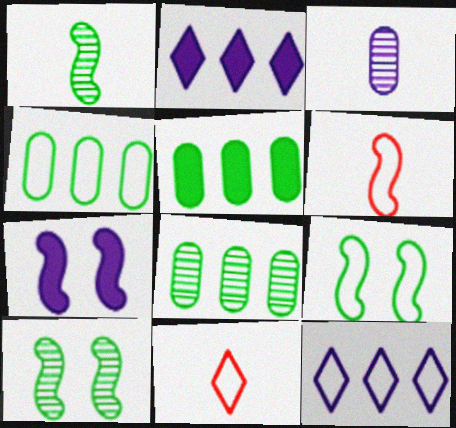[[3, 7, 12], 
[4, 5, 8], 
[7, 8, 11]]